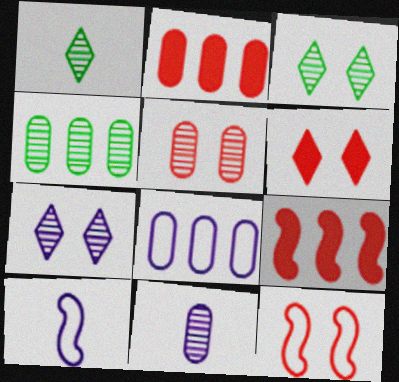[[2, 3, 10], 
[2, 4, 8], 
[4, 5, 11], 
[4, 6, 10], 
[5, 6, 12]]